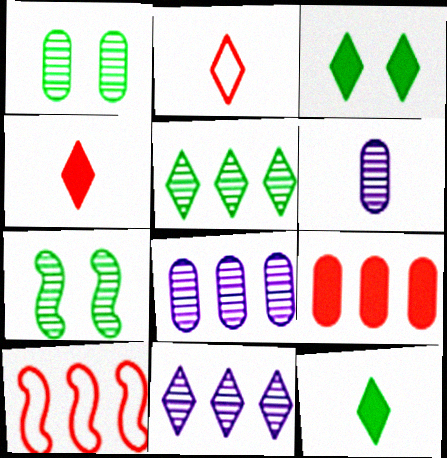[[2, 3, 11], 
[3, 6, 10]]